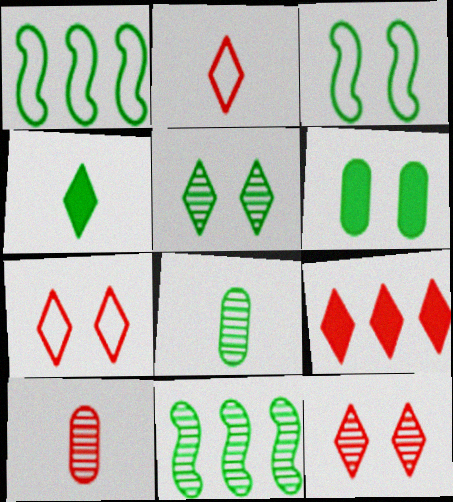[[2, 9, 12], 
[3, 5, 6], 
[5, 8, 11]]